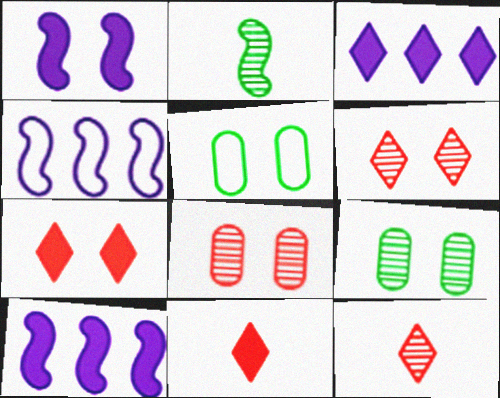[[1, 5, 6], 
[4, 9, 11], 
[5, 10, 12]]